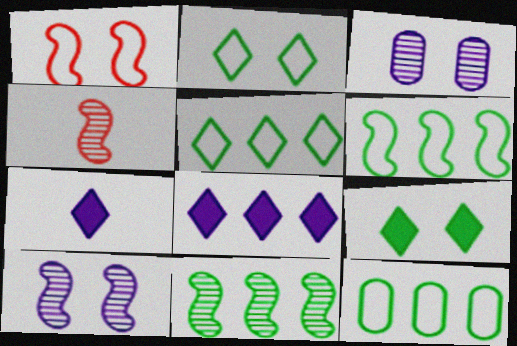[[1, 3, 9], 
[4, 10, 11], 
[5, 6, 12]]